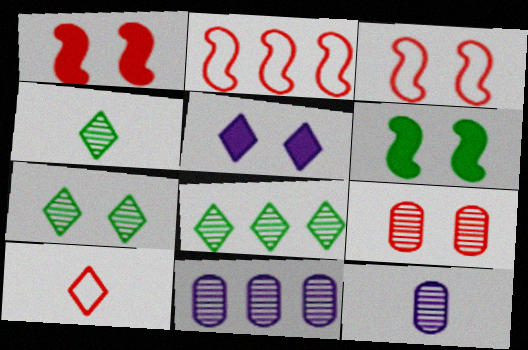[[4, 7, 8], 
[5, 8, 10], 
[6, 10, 11]]